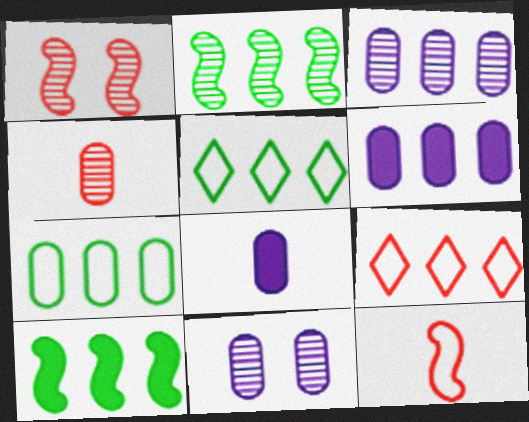[[1, 5, 8], 
[2, 6, 9], 
[3, 9, 10]]